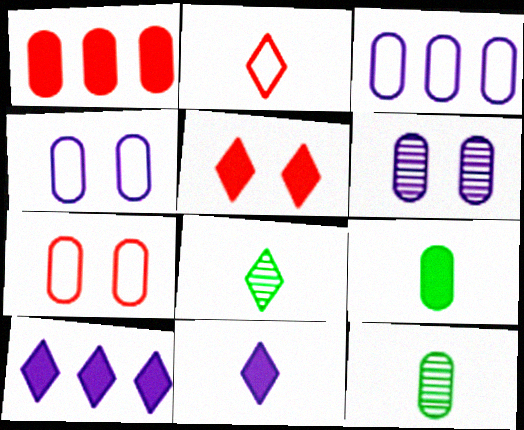[[1, 4, 12], 
[2, 8, 11]]